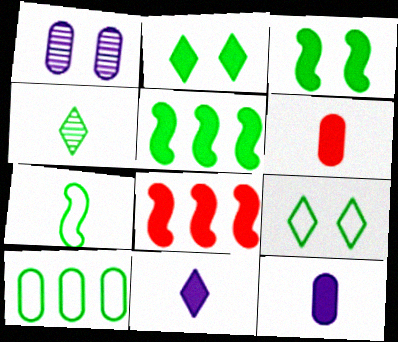[[1, 6, 10], 
[2, 8, 12], 
[3, 4, 10], 
[7, 9, 10]]